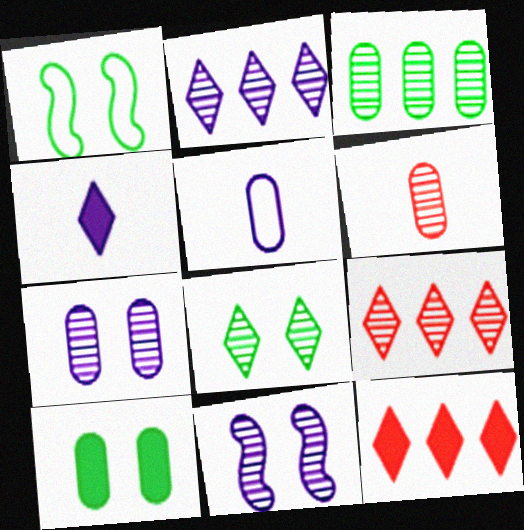[[1, 8, 10], 
[3, 6, 7]]